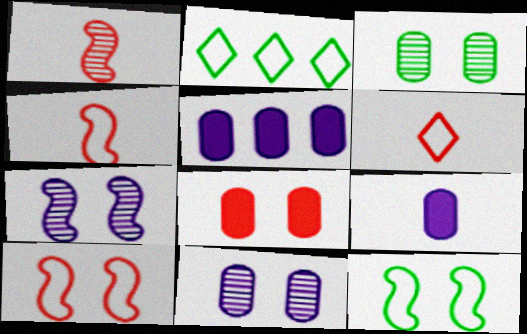[]